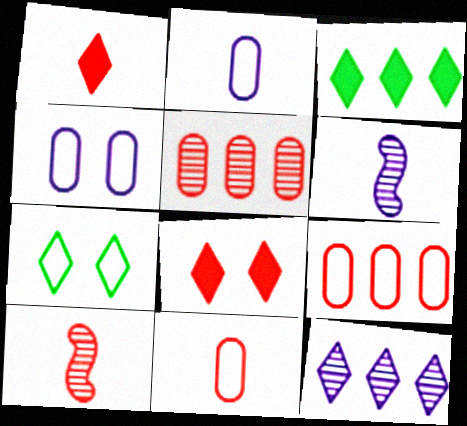[[1, 7, 12], 
[1, 10, 11], 
[3, 4, 10], 
[8, 9, 10]]